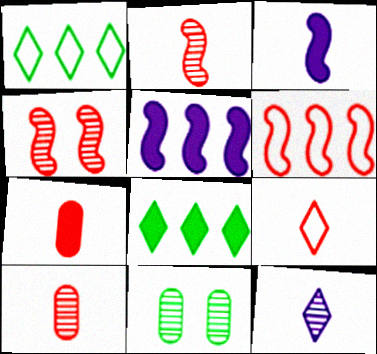[[2, 7, 9], 
[5, 9, 11]]